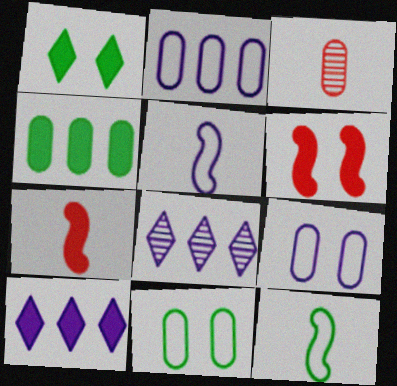[[3, 4, 9], 
[7, 8, 11]]